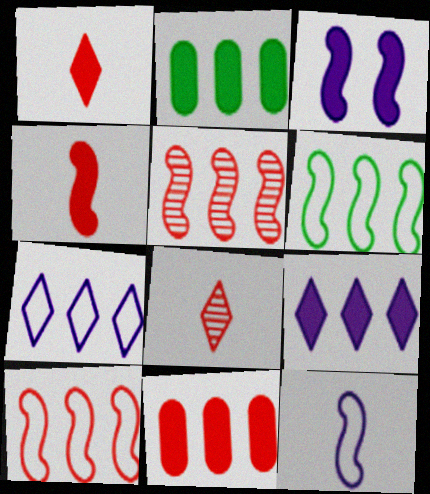[[1, 2, 3], 
[2, 5, 7]]